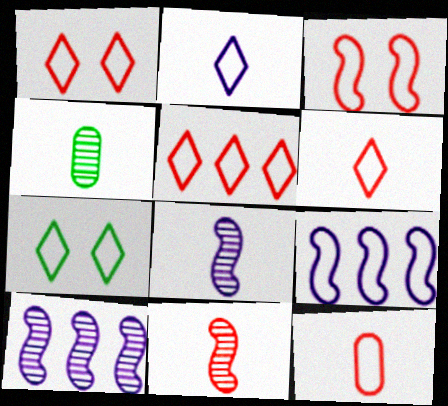[[1, 5, 6], 
[2, 5, 7], 
[3, 5, 12], 
[7, 9, 12]]